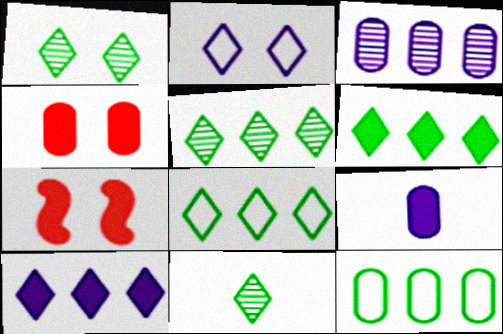[[1, 5, 11], 
[5, 6, 8], 
[6, 7, 9]]